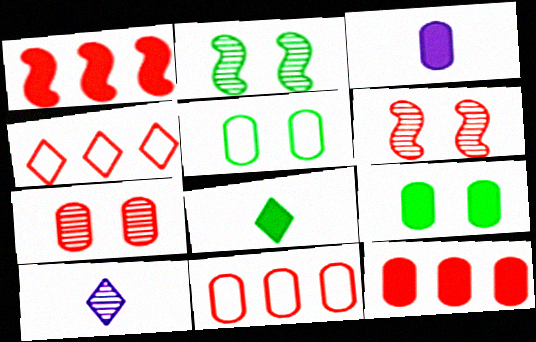[[1, 5, 10], 
[2, 3, 4], 
[3, 9, 12]]